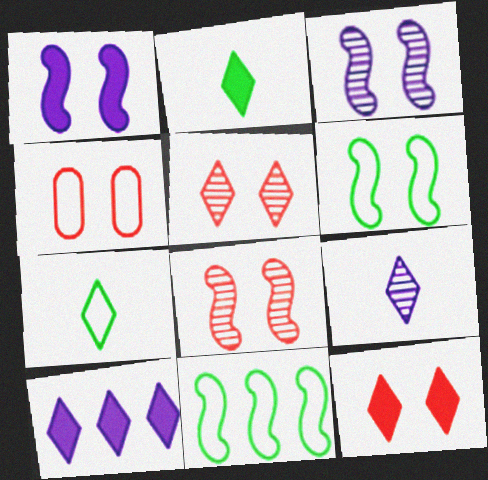[[1, 6, 8], 
[2, 10, 12], 
[4, 8, 12], 
[5, 7, 10]]